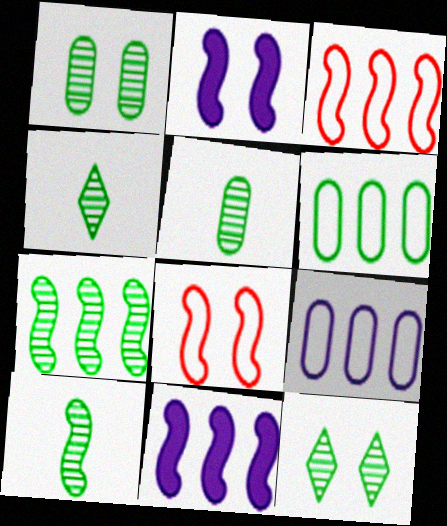[[1, 4, 7], 
[2, 3, 10], 
[3, 7, 11], 
[4, 5, 10], 
[5, 7, 12], 
[8, 10, 11]]